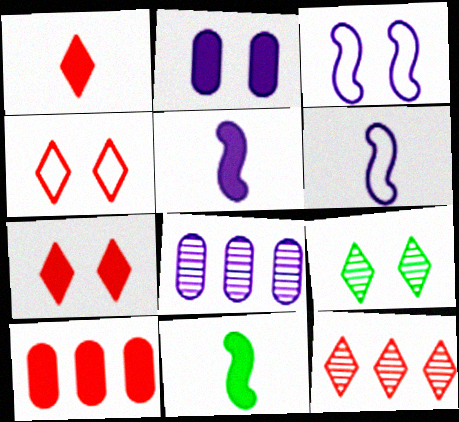[[1, 4, 12], 
[4, 8, 11], 
[6, 9, 10]]